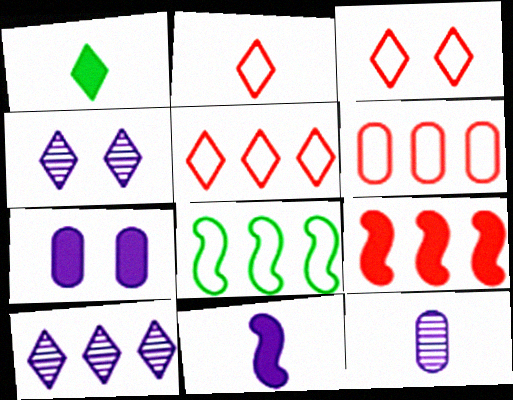[[1, 3, 10], 
[1, 4, 5], 
[1, 7, 9], 
[2, 3, 5]]